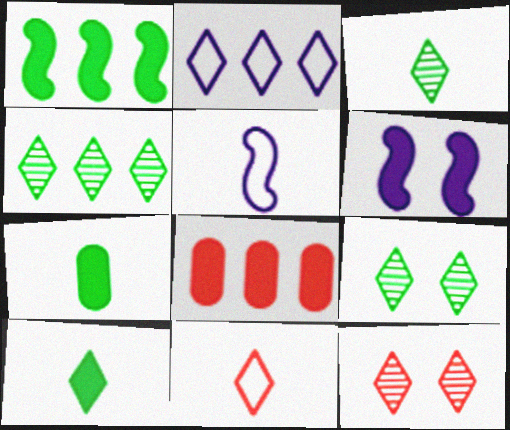[[2, 10, 12], 
[3, 4, 9], 
[5, 8, 9], 
[6, 8, 10]]